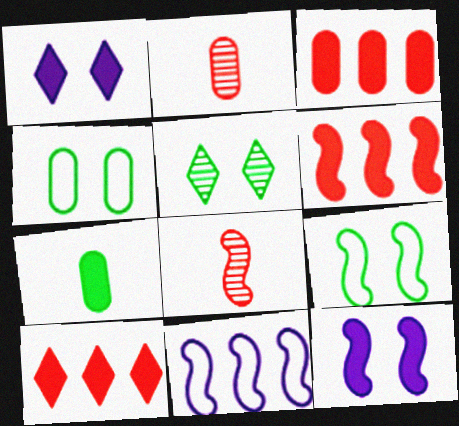[[1, 6, 7], 
[3, 6, 10], 
[7, 10, 12]]